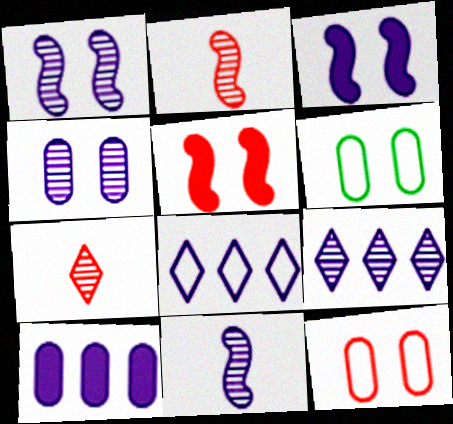[[4, 9, 11]]